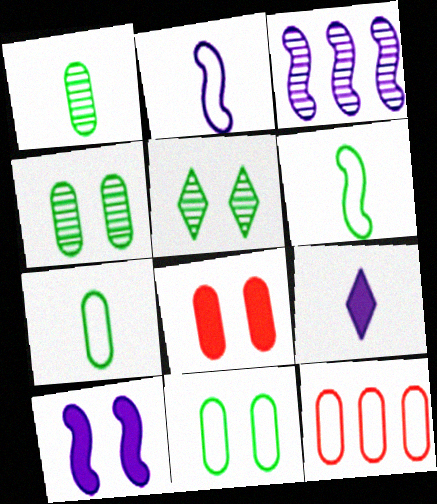[[2, 3, 10]]